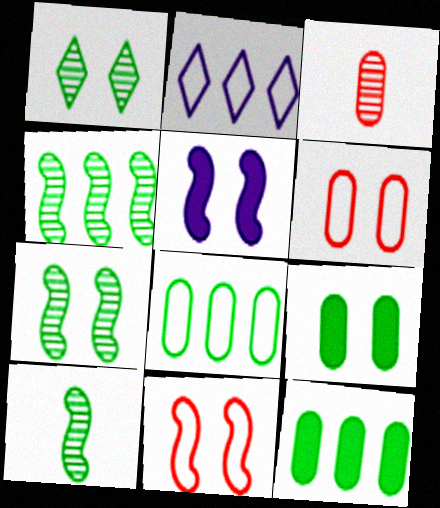[[1, 5, 6], 
[4, 7, 10], 
[5, 7, 11]]